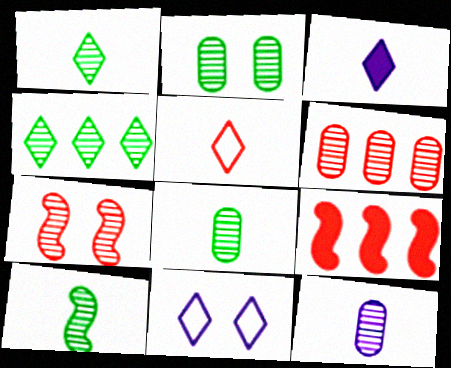[[1, 3, 5], 
[1, 8, 10], 
[2, 4, 10], 
[2, 6, 12], 
[4, 7, 12], 
[8, 9, 11]]